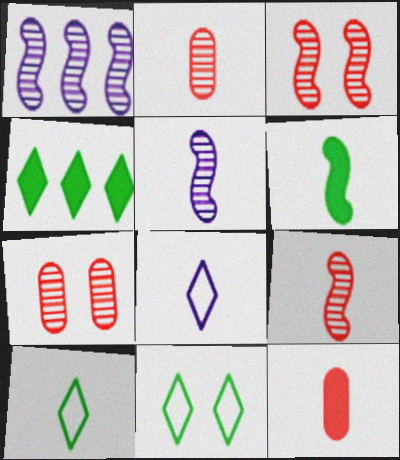[[1, 11, 12], 
[2, 6, 8], 
[5, 10, 12]]